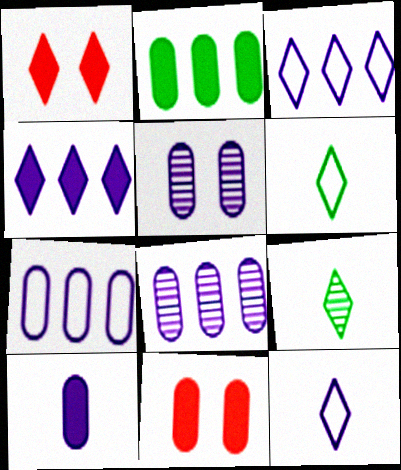[[1, 3, 9], 
[2, 10, 11], 
[5, 7, 10]]